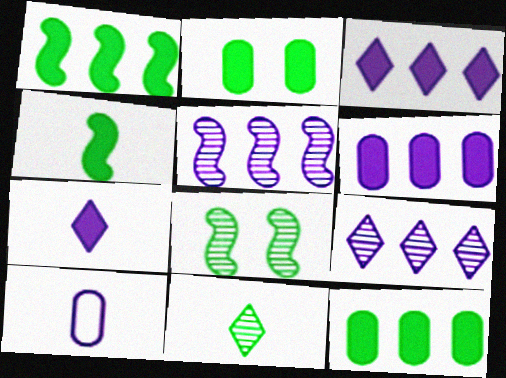[]